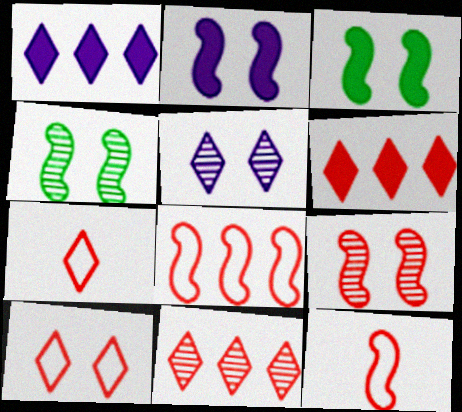[]